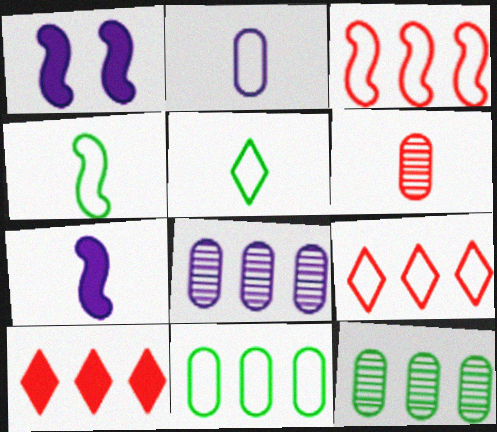[[5, 6, 7]]